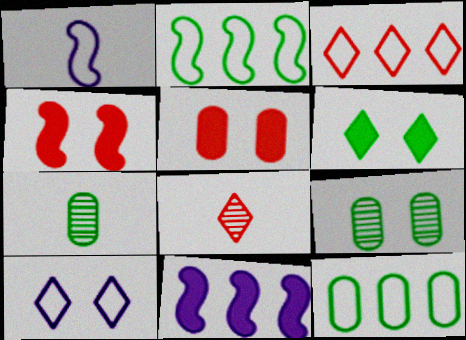[[2, 6, 7], 
[4, 9, 10]]